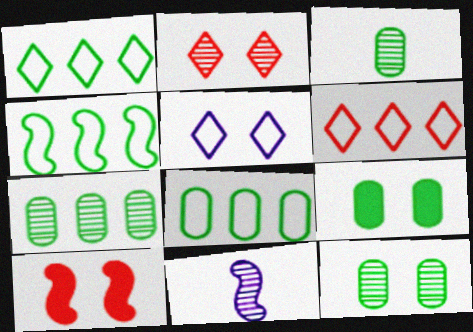[[1, 4, 8], 
[2, 7, 11], 
[3, 7, 12], 
[3, 8, 9], 
[4, 10, 11], 
[5, 10, 12], 
[6, 9, 11]]